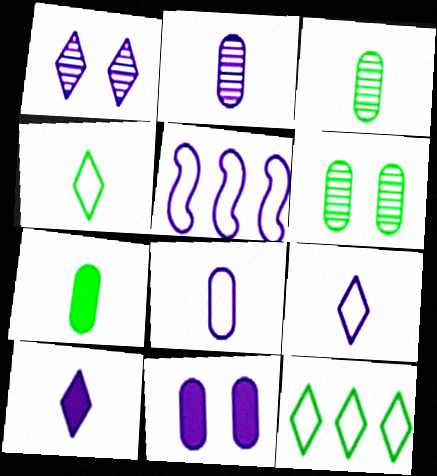[]